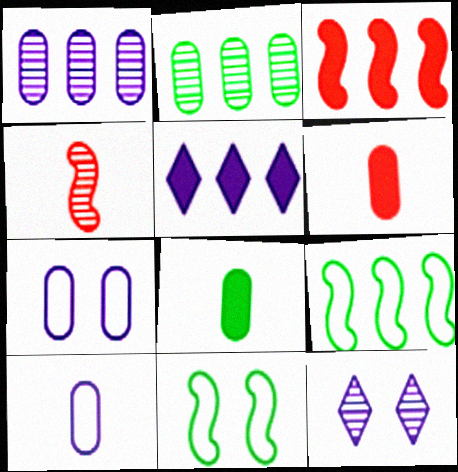[[2, 4, 12], 
[2, 6, 7], 
[6, 9, 12]]